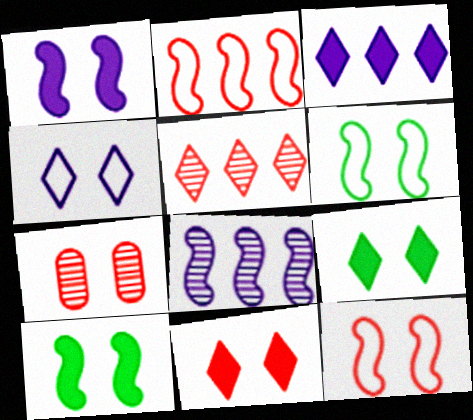[[4, 7, 10], 
[7, 11, 12]]